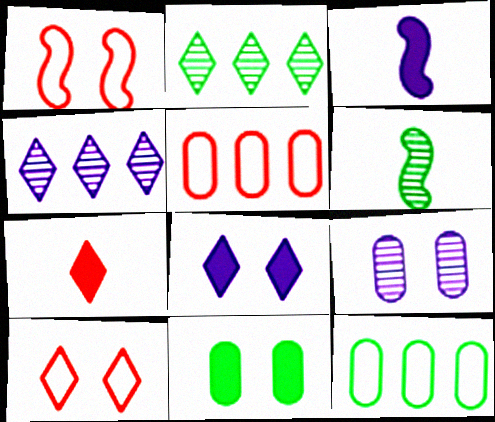[[5, 6, 8]]